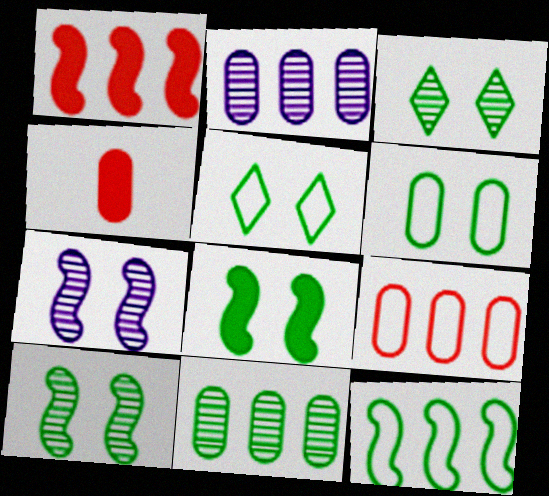[[2, 4, 6], 
[3, 6, 8]]